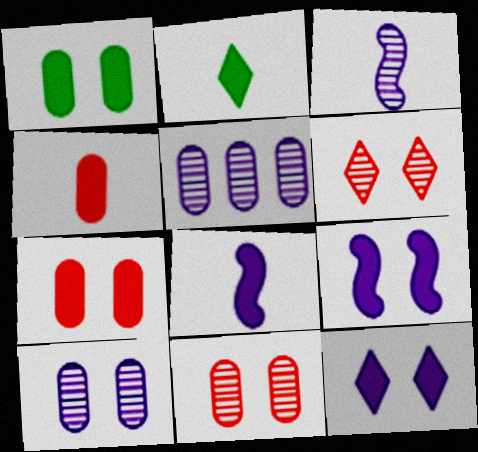[[2, 4, 8]]